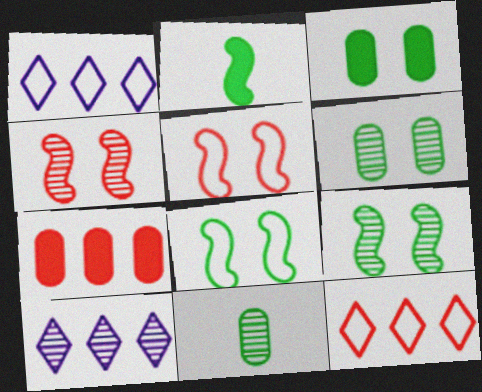[[4, 10, 11]]